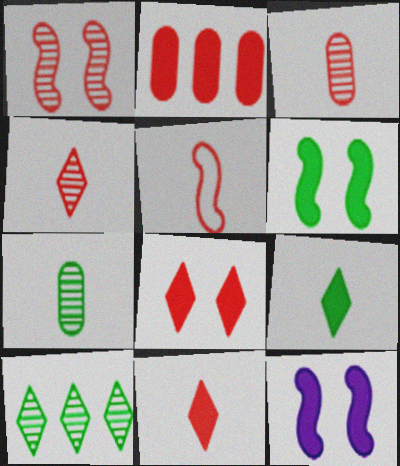[[2, 9, 12], 
[3, 5, 11]]